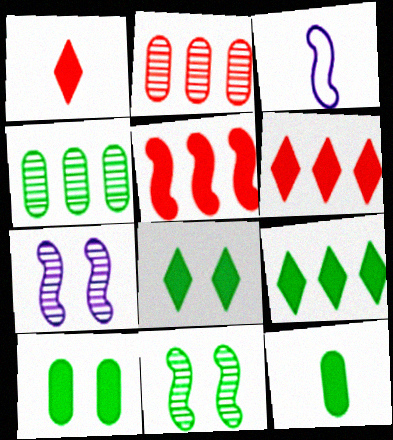[[2, 3, 8], 
[3, 5, 11]]